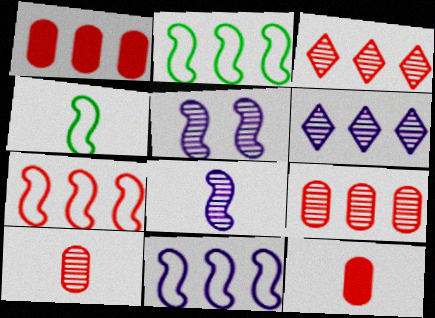[[1, 2, 6], 
[1, 3, 7], 
[2, 7, 11]]